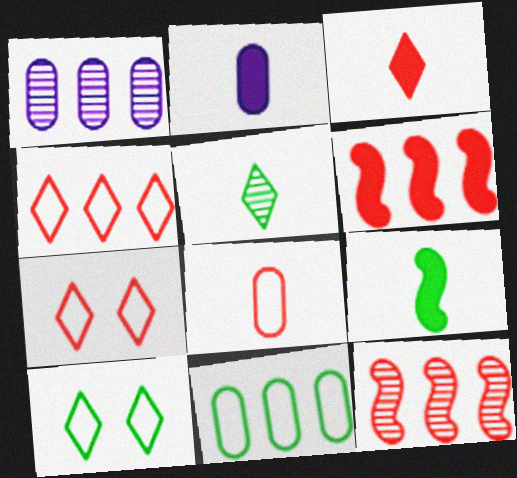[[1, 7, 9], 
[2, 3, 9], 
[2, 10, 12]]